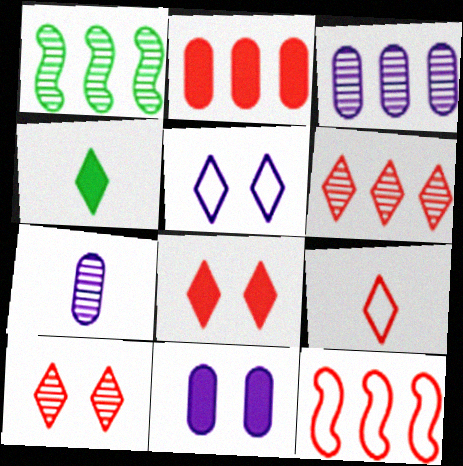[[1, 3, 6], 
[1, 7, 10], 
[1, 9, 11], 
[2, 6, 12], 
[4, 5, 6], 
[6, 8, 9]]